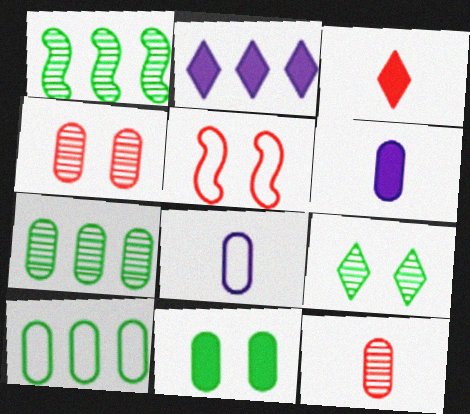[[4, 6, 10]]